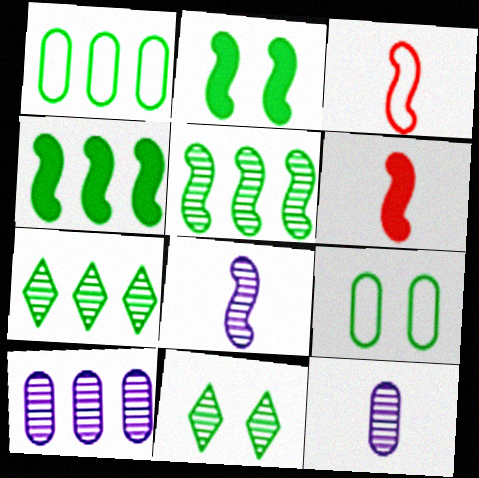[[1, 4, 7], 
[2, 9, 11]]